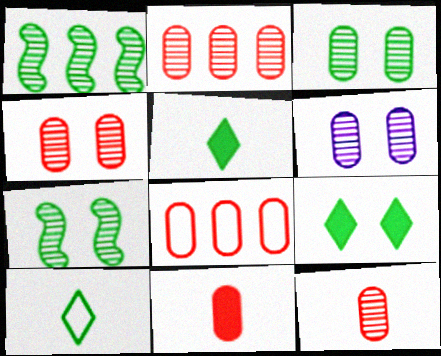[[2, 4, 12], 
[3, 4, 6], 
[4, 8, 11]]